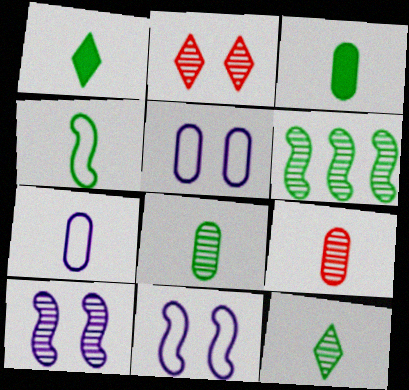[[1, 4, 8], 
[3, 4, 12], 
[3, 7, 9]]